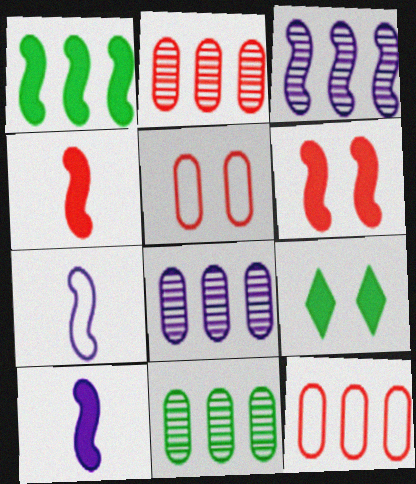[[1, 6, 10], 
[2, 7, 9], 
[2, 8, 11]]